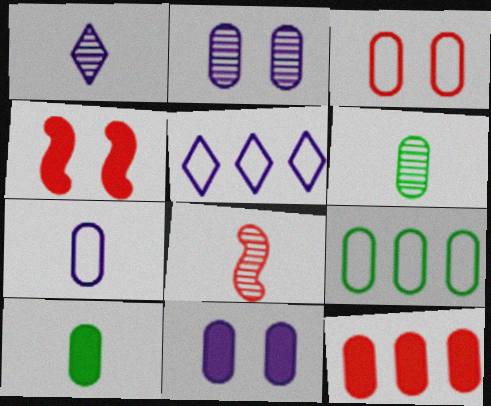[[1, 4, 9], 
[1, 6, 8], 
[3, 7, 9], 
[4, 5, 6], 
[10, 11, 12]]